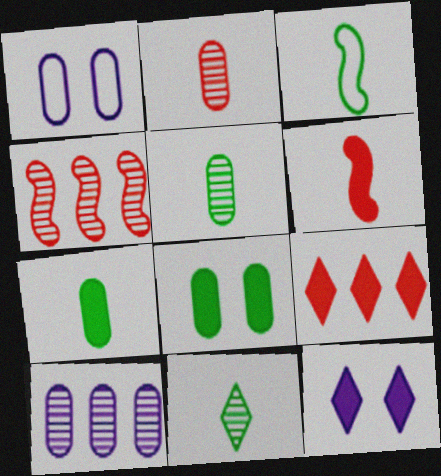[[3, 7, 11]]